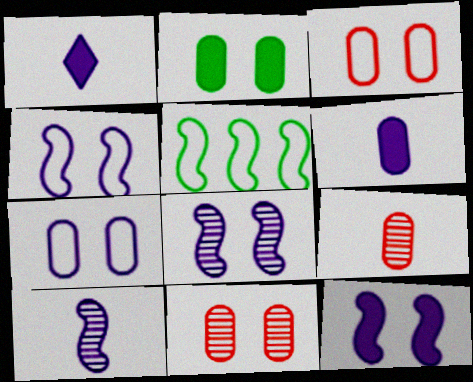[[1, 5, 11], 
[2, 7, 11], 
[4, 8, 12]]